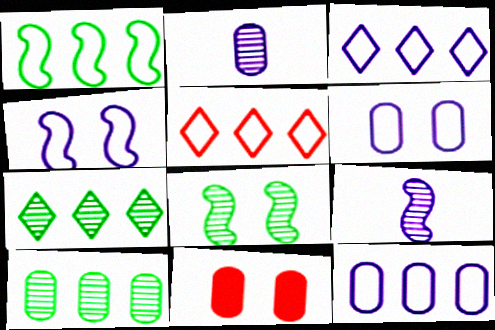[[1, 5, 12]]